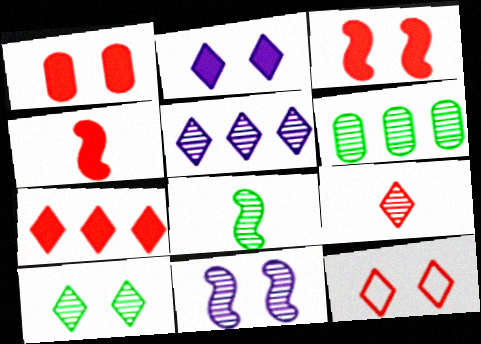[[1, 4, 7], 
[2, 10, 12], 
[5, 9, 10], 
[6, 8, 10], 
[6, 9, 11], 
[7, 9, 12]]